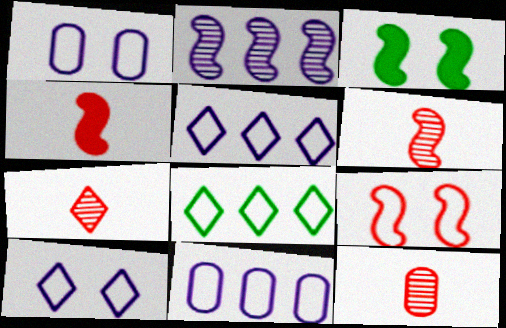[[3, 5, 12], 
[3, 7, 11], 
[6, 7, 12]]